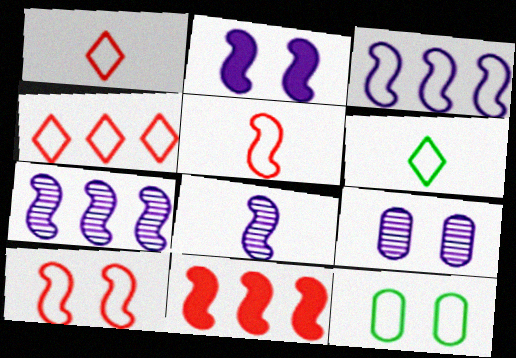[[1, 3, 12], 
[2, 3, 8], 
[6, 9, 11]]